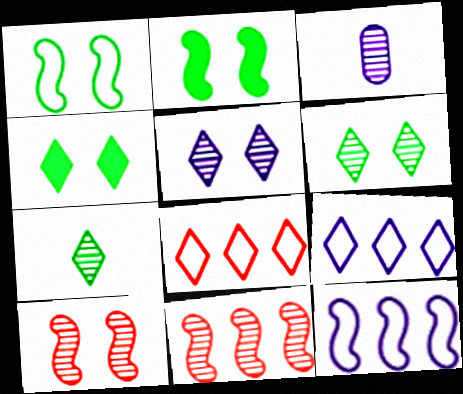[[2, 3, 8], 
[3, 6, 11]]